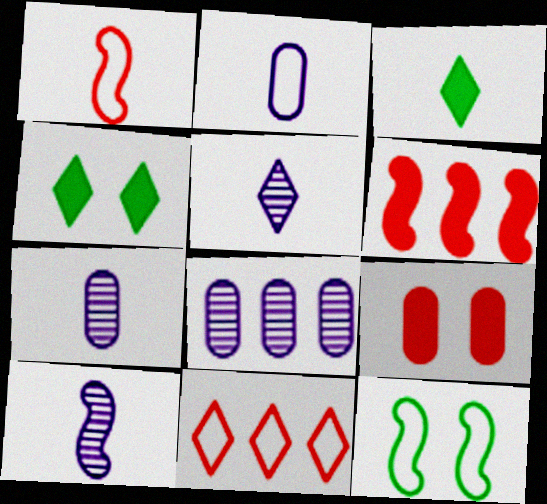[[1, 3, 7], 
[1, 4, 8], 
[2, 11, 12], 
[4, 5, 11], 
[5, 7, 10], 
[6, 10, 12]]